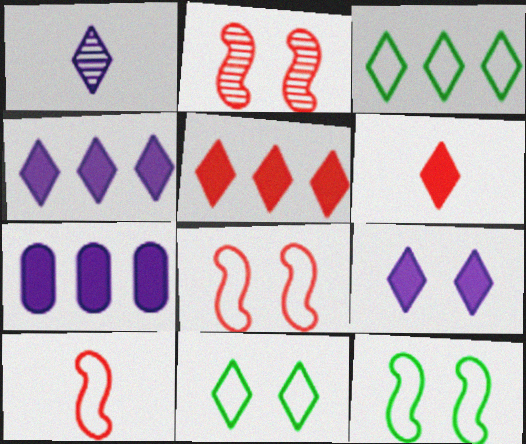[[1, 5, 11]]